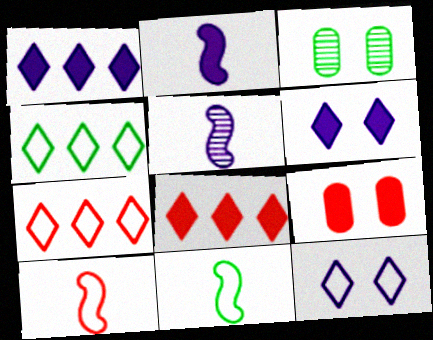[[1, 3, 10], 
[2, 3, 7], 
[4, 5, 9]]